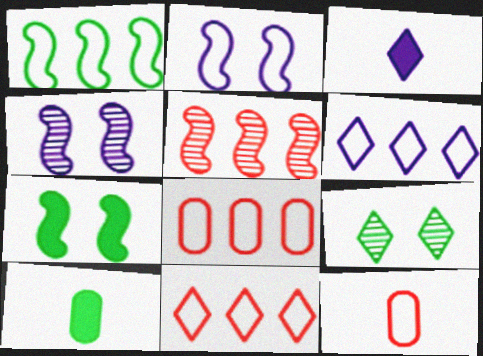[[1, 6, 8], 
[1, 9, 10], 
[3, 9, 11], 
[4, 10, 11]]